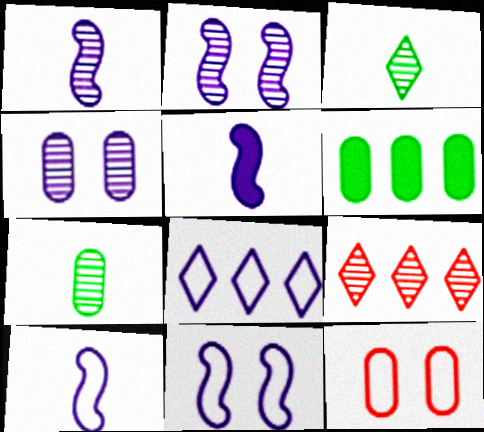[[1, 5, 10], 
[2, 7, 9], 
[4, 5, 8]]